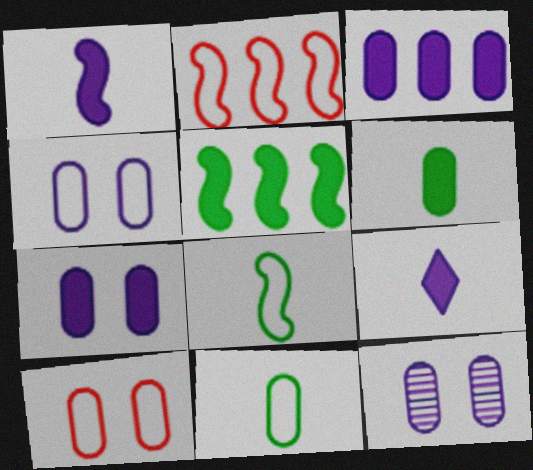[[4, 7, 12]]